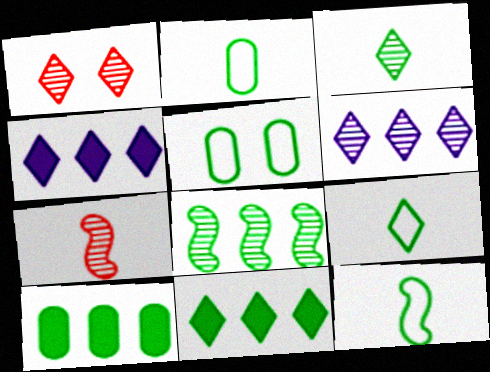[[1, 3, 6], 
[1, 4, 9], 
[2, 9, 12], 
[4, 5, 7]]